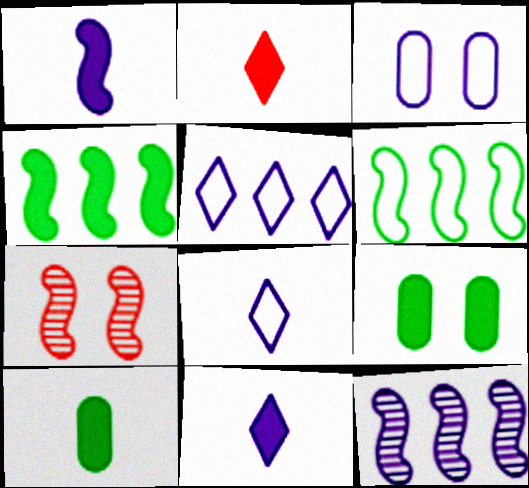[[1, 2, 10], 
[1, 6, 7], 
[3, 11, 12], 
[5, 7, 10]]